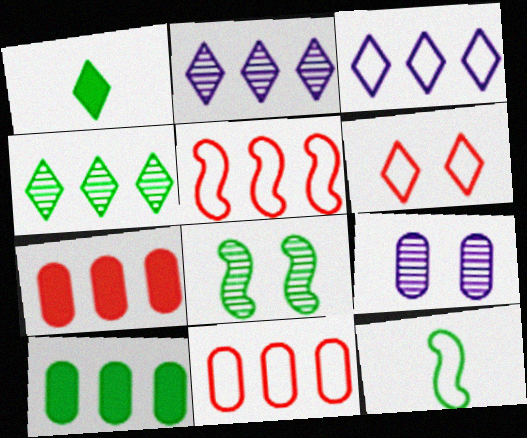[[1, 2, 6], 
[1, 5, 9], 
[2, 5, 10]]